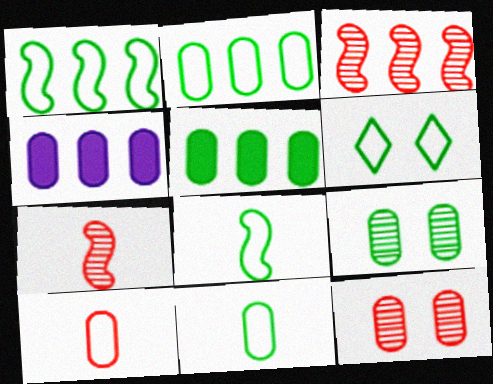[[1, 6, 11], 
[2, 6, 8], 
[4, 6, 7], 
[4, 9, 10], 
[4, 11, 12], 
[5, 9, 11]]